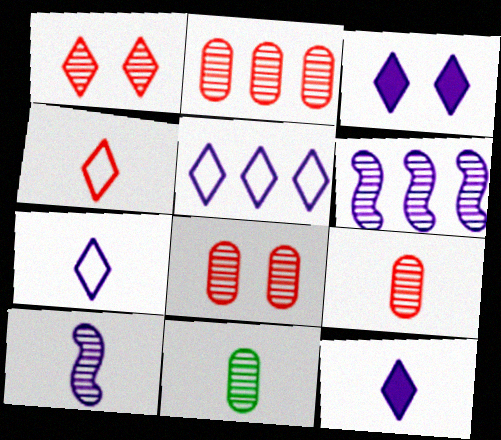[[1, 6, 11], 
[2, 8, 9]]